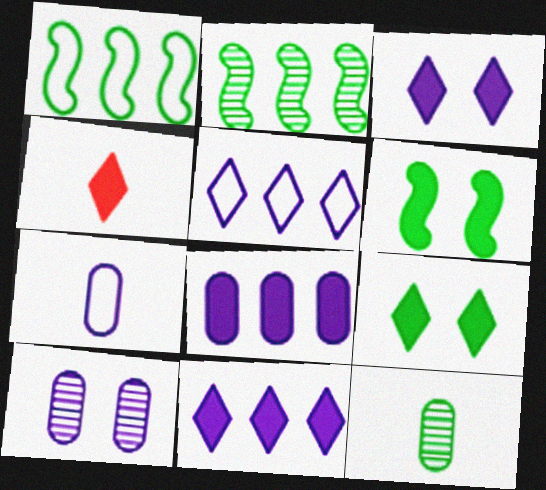[[1, 4, 10], 
[1, 9, 12], 
[4, 6, 8], 
[4, 9, 11], 
[7, 8, 10]]